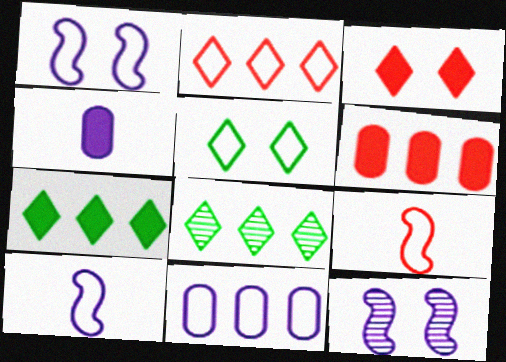[[5, 9, 11]]